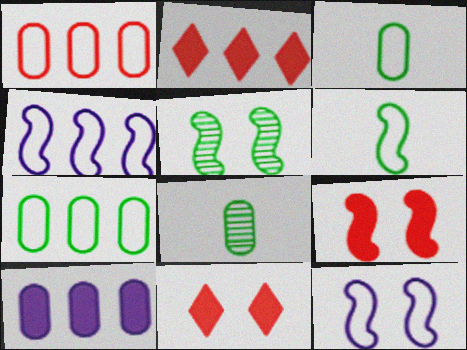[[2, 8, 12], 
[4, 8, 11], 
[5, 9, 12]]